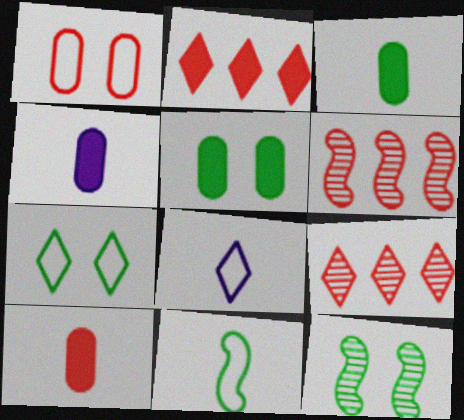[[3, 4, 10], 
[4, 6, 7], 
[5, 6, 8], 
[5, 7, 12]]